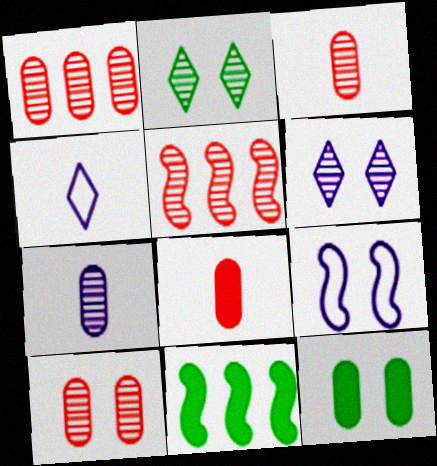[[1, 3, 10], 
[2, 5, 7], 
[4, 5, 12], 
[4, 10, 11]]